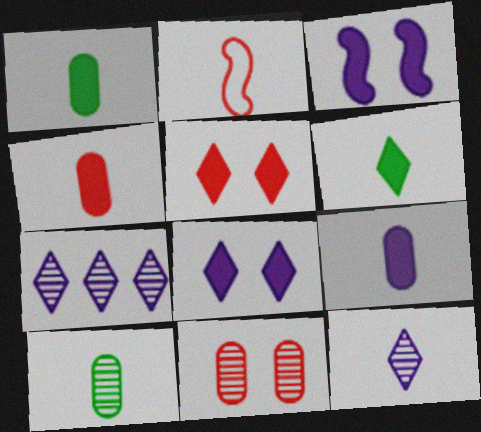[[1, 2, 12], 
[1, 4, 9]]